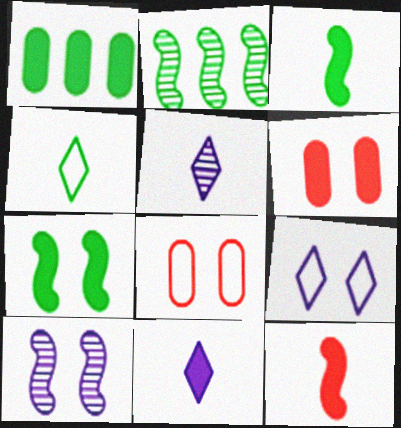[[2, 8, 11]]